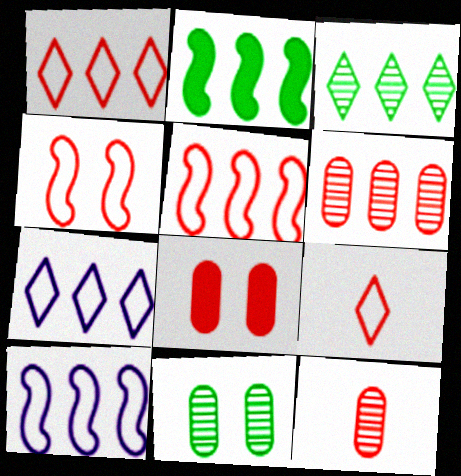[[2, 6, 7]]